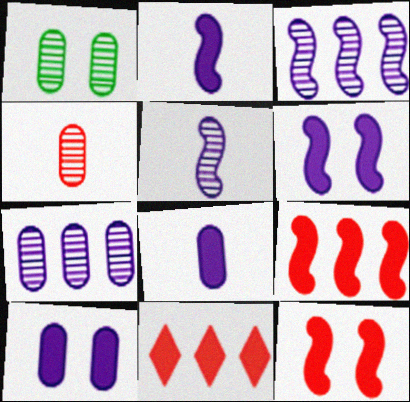[[1, 4, 7]]